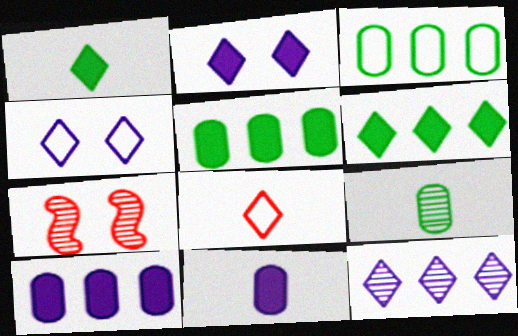[[7, 9, 12]]